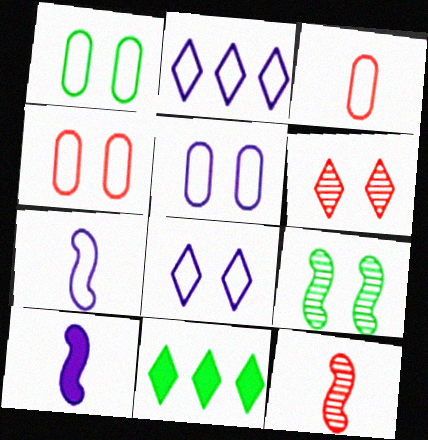[[1, 4, 5], 
[2, 5, 7], 
[5, 11, 12]]